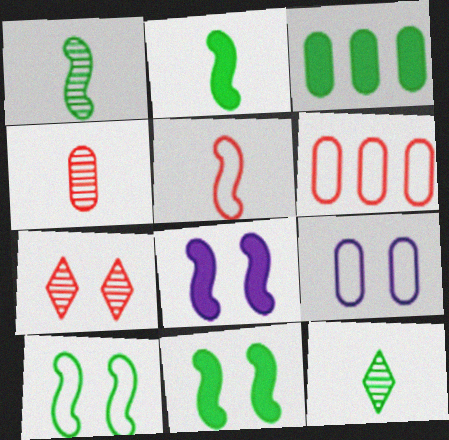[[3, 4, 9], 
[3, 10, 12], 
[6, 8, 12], 
[7, 9, 11]]